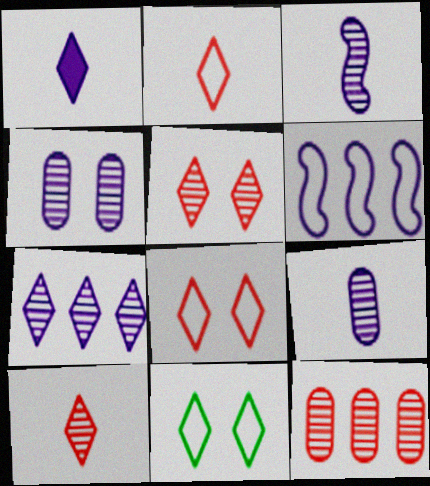[[1, 4, 6], 
[3, 4, 7]]